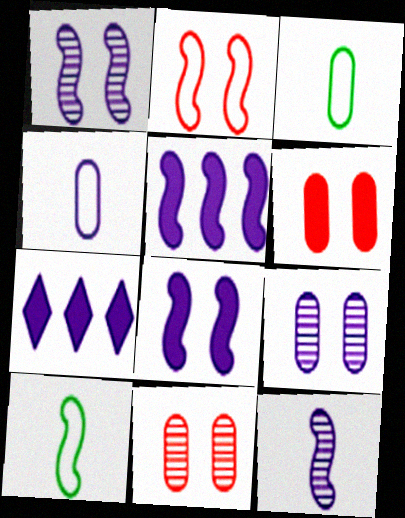[[1, 4, 7], 
[7, 10, 11]]